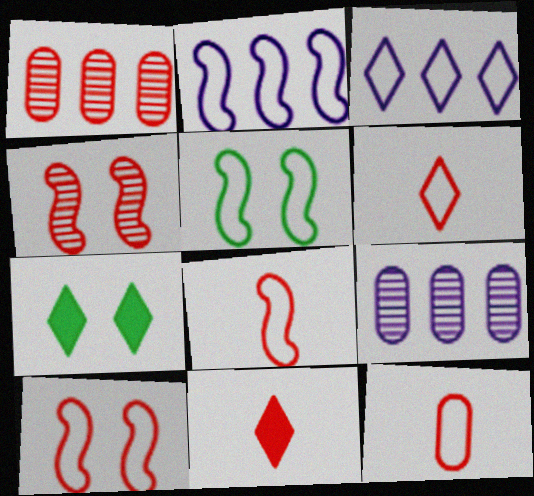[[1, 10, 11], 
[2, 5, 8], 
[3, 5, 12], 
[5, 9, 11], 
[6, 8, 12], 
[7, 8, 9]]